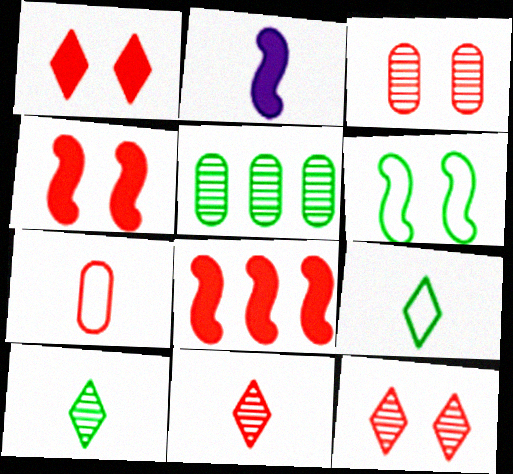[[2, 7, 10], 
[7, 8, 12]]